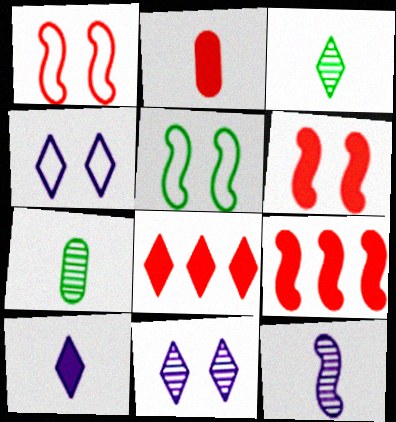[[2, 6, 8], 
[3, 4, 8], 
[4, 7, 9], 
[5, 9, 12]]